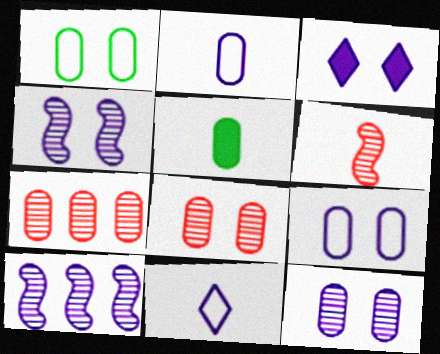[[2, 3, 10], 
[3, 4, 9], 
[5, 6, 11], 
[5, 7, 9]]